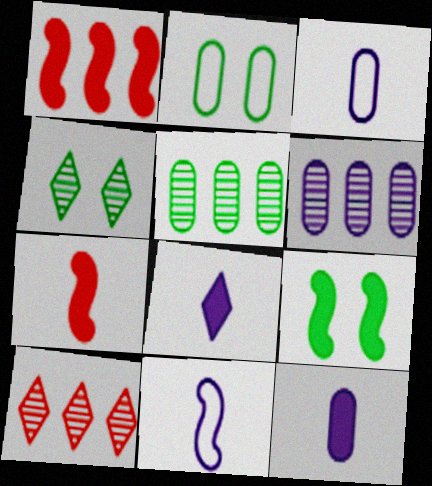[[1, 3, 4], 
[2, 4, 9], 
[3, 9, 10]]